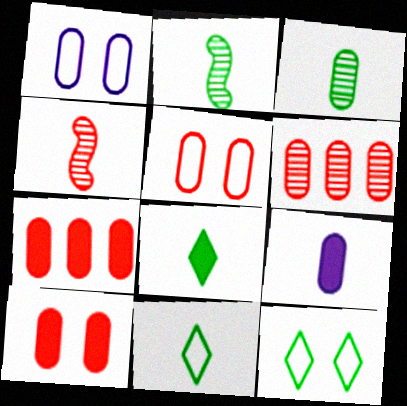[[1, 3, 7], 
[4, 9, 11]]